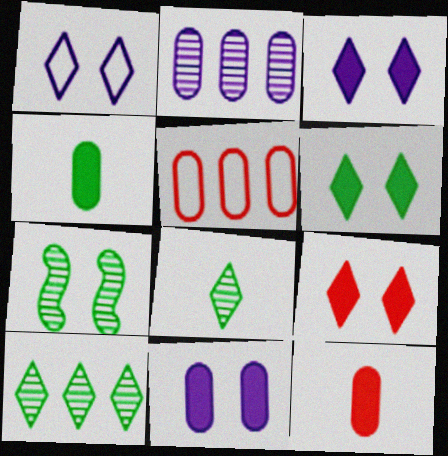[[3, 6, 9]]